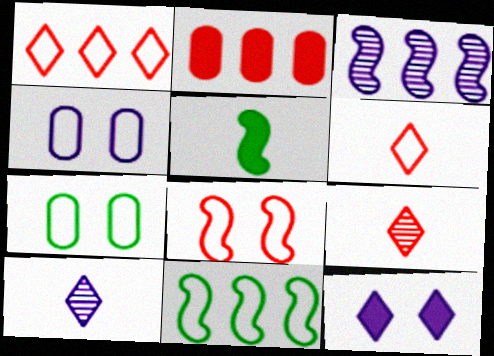[[2, 5, 12], 
[2, 8, 9], 
[3, 5, 8], 
[4, 6, 11]]